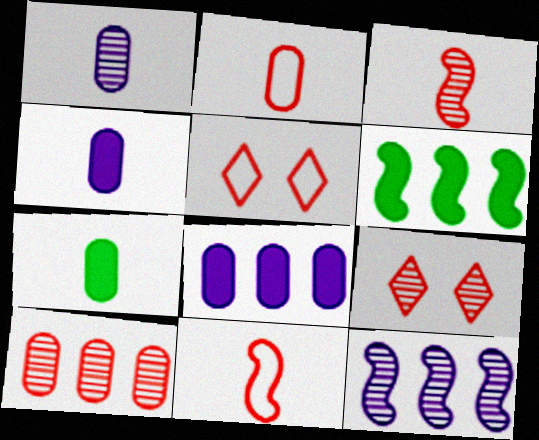[[1, 2, 7], 
[1, 5, 6], 
[3, 9, 10], 
[5, 7, 12]]